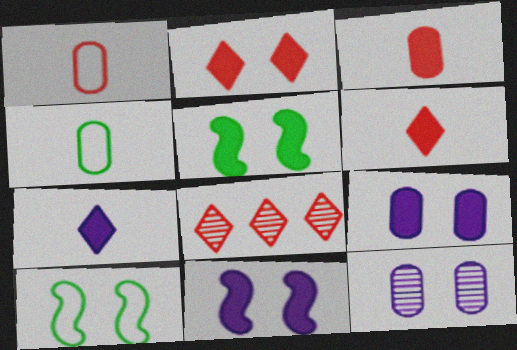[[2, 5, 9], 
[2, 10, 12], 
[4, 8, 11]]